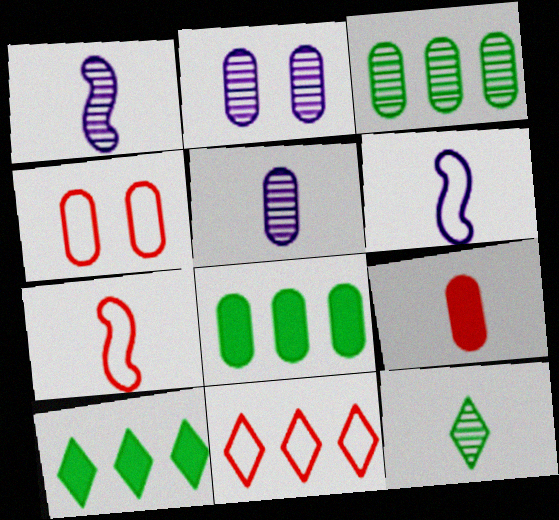[[1, 4, 10], 
[2, 7, 10], 
[4, 5, 8], 
[4, 7, 11], 
[6, 9, 12]]